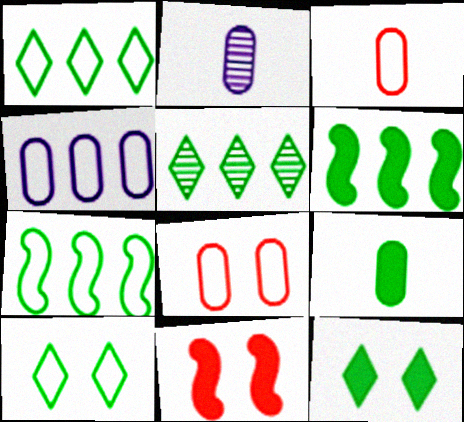[[1, 2, 11], 
[2, 3, 9], 
[6, 9, 12]]